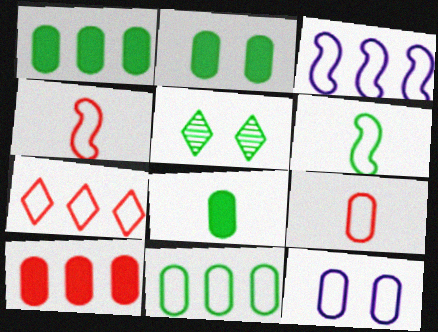[[1, 2, 8], 
[1, 5, 6], 
[3, 7, 11], 
[6, 7, 12], 
[9, 11, 12]]